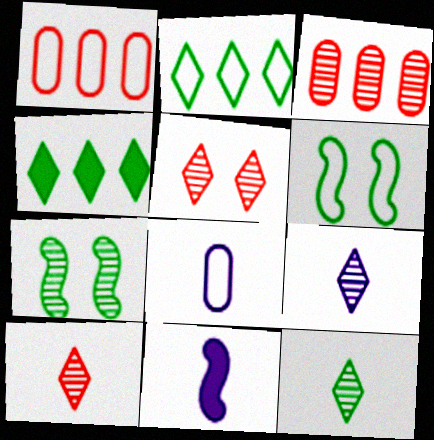[[3, 7, 9], 
[8, 9, 11], 
[9, 10, 12]]